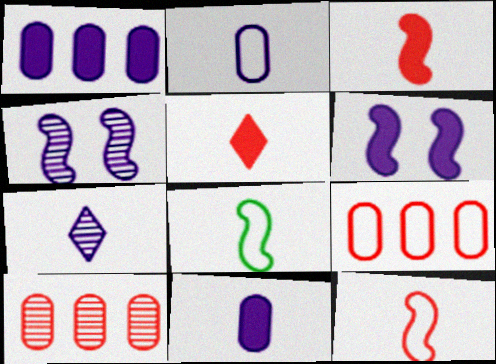[]